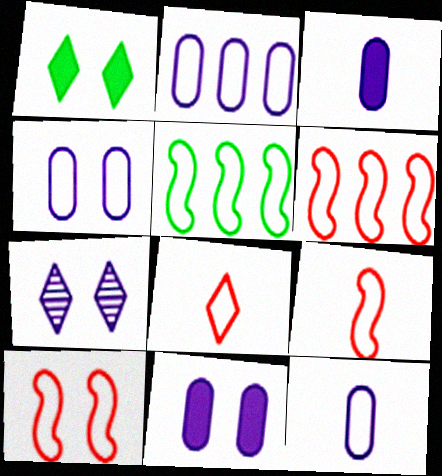[[2, 4, 12], 
[4, 5, 8], 
[6, 9, 10]]